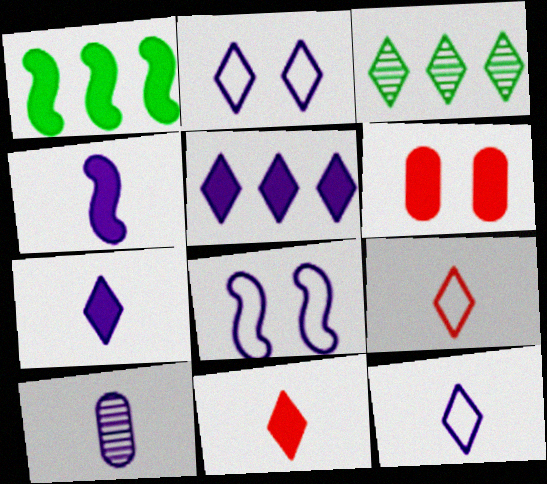[[1, 6, 7], 
[2, 3, 11], 
[4, 10, 12], 
[5, 8, 10]]